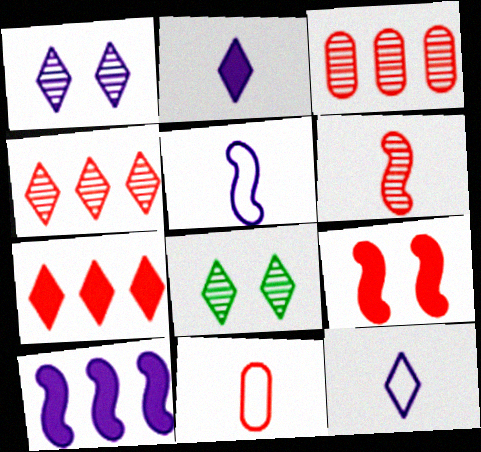[[4, 9, 11], 
[7, 8, 12], 
[8, 10, 11]]